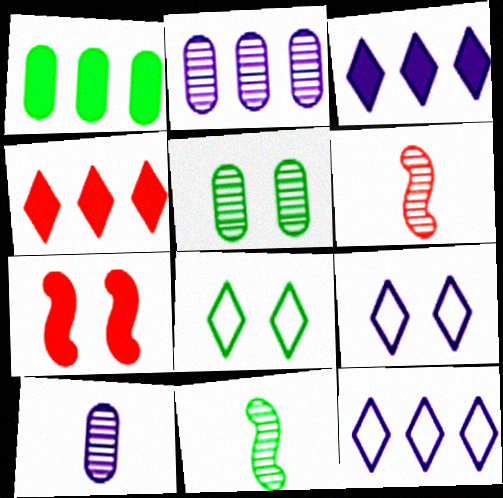[[1, 6, 9], 
[1, 8, 11], 
[5, 7, 9]]